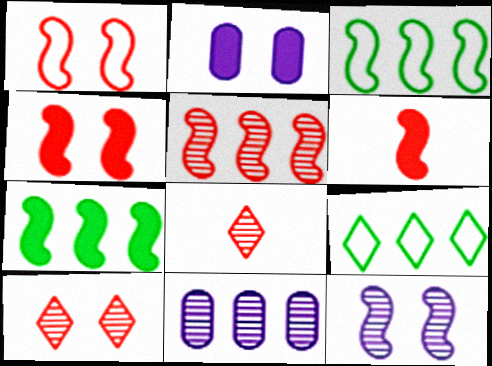[[1, 5, 6], 
[2, 3, 8], 
[3, 6, 12]]